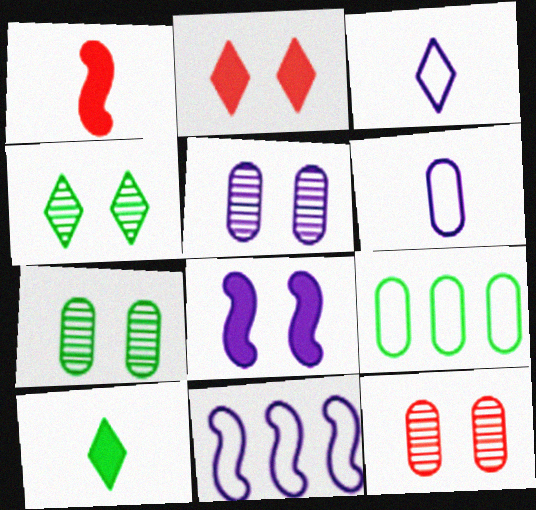[[5, 7, 12], 
[10, 11, 12]]